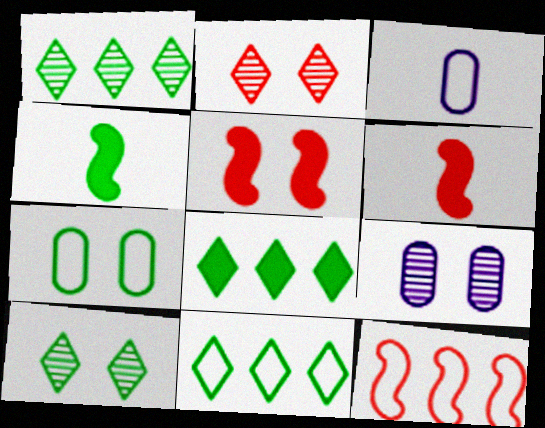[[1, 3, 5], 
[1, 4, 7], 
[1, 8, 11], 
[6, 9, 11]]